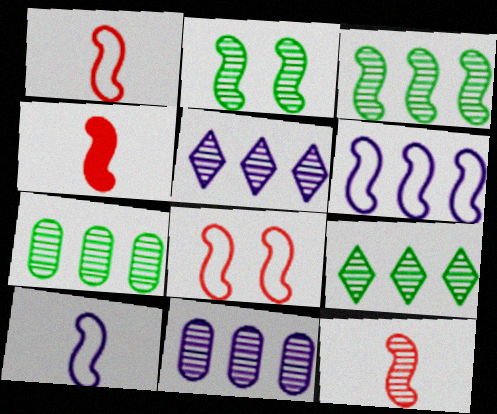[[1, 4, 12], 
[2, 4, 6], 
[3, 7, 9]]